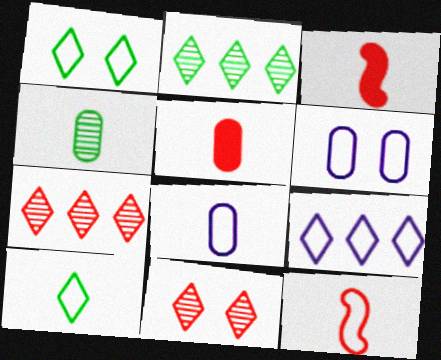[[2, 3, 6], 
[4, 5, 8], 
[8, 10, 12]]